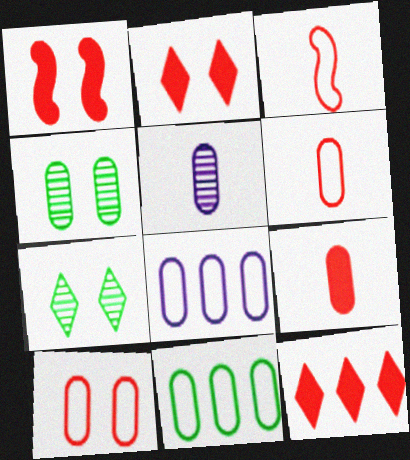[[1, 9, 12], 
[4, 8, 9]]